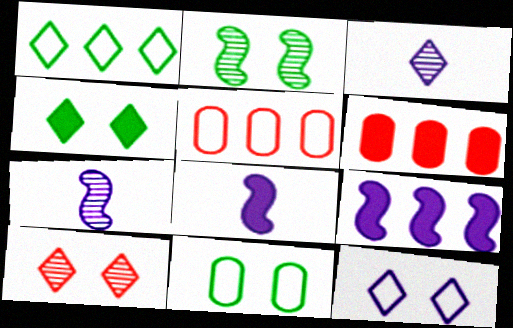[[2, 4, 11], 
[4, 5, 7], 
[4, 6, 8], 
[4, 10, 12]]